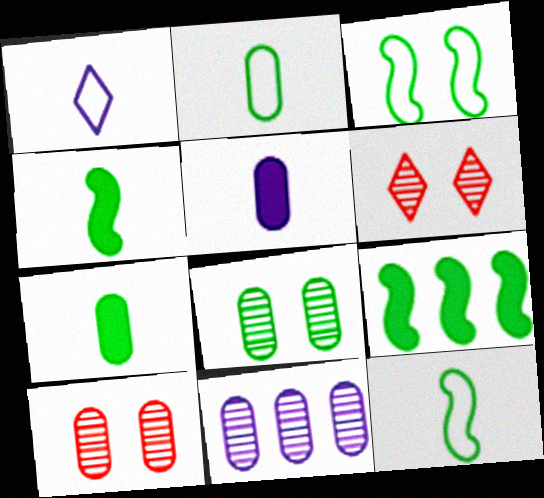[[1, 9, 10]]